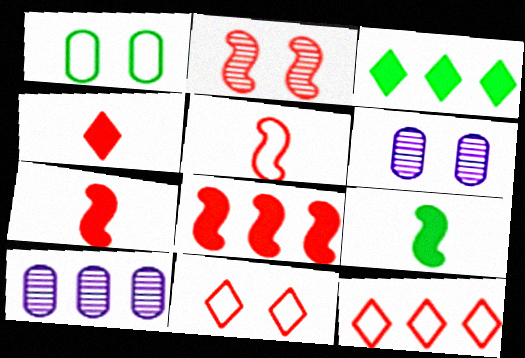[[2, 5, 8], 
[3, 5, 6], 
[6, 9, 12], 
[9, 10, 11]]